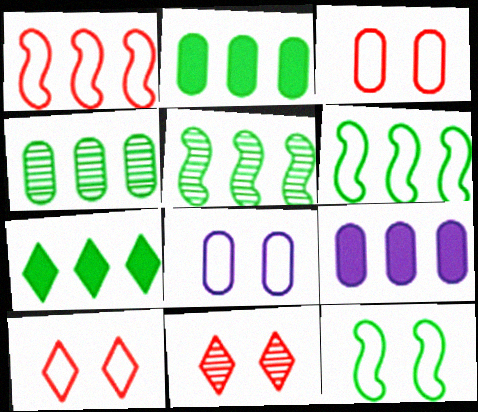[[4, 6, 7], 
[8, 10, 12]]